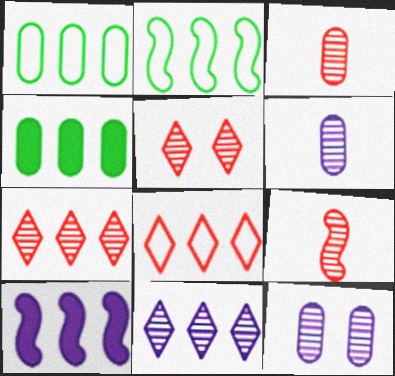[[1, 7, 10]]